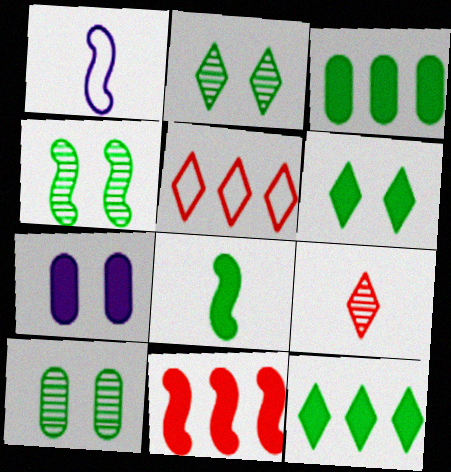[[1, 4, 11], 
[2, 4, 10], 
[3, 6, 8]]